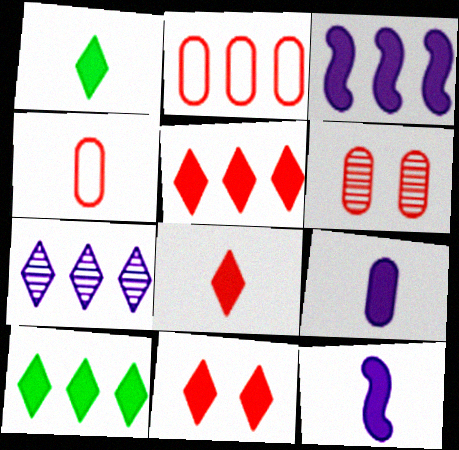[[5, 8, 11]]